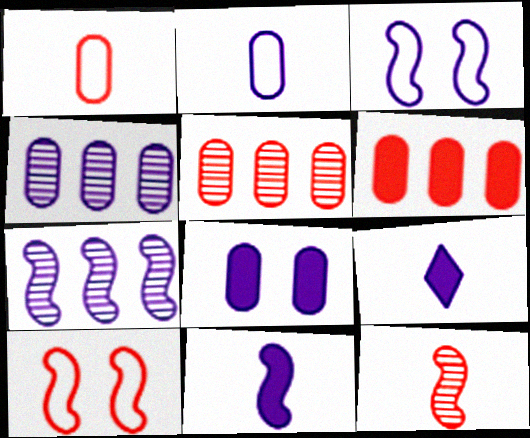[[2, 4, 8], 
[3, 4, 9], 
[3, 7, 11]]